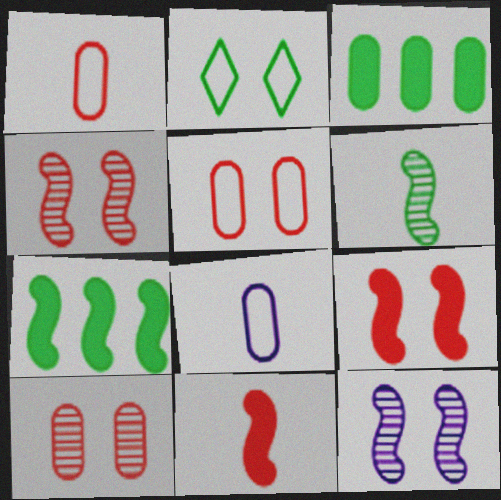[[2, 3, 6], 
[3, 8, 10]]